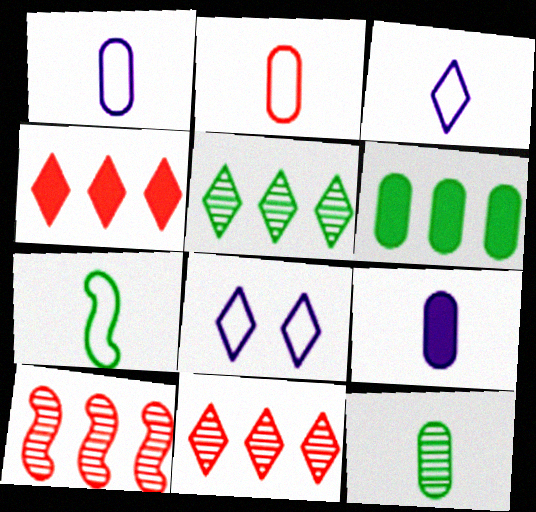[[2, 3, 7], 
[2, 9, 12]]